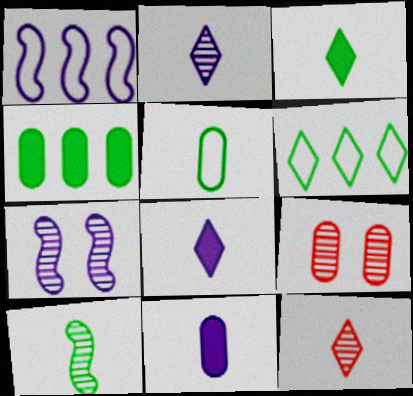[[1, 3, 9], 
[3, 5, 10]]